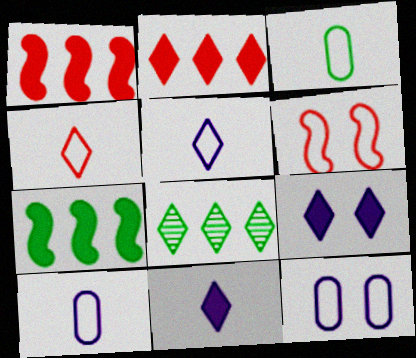[[4, 8, 9]]